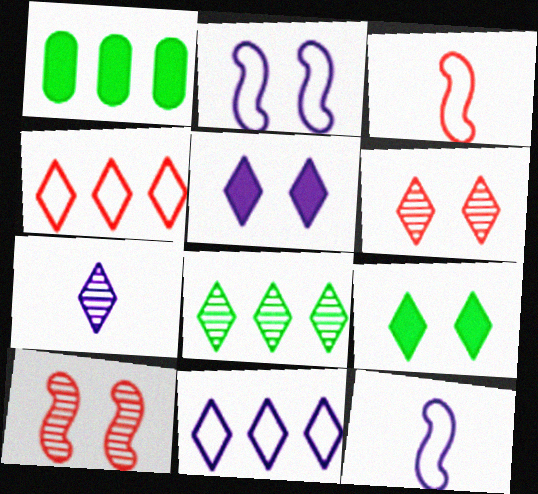[[1, 6, 12], 
[4, 7, 9], 
[5, 7, 11], 
[6, 7, 8]]